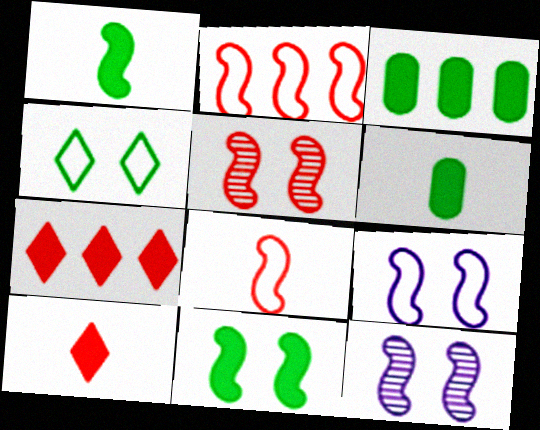[[1, 2, 12], 
[5, 9, 11]]